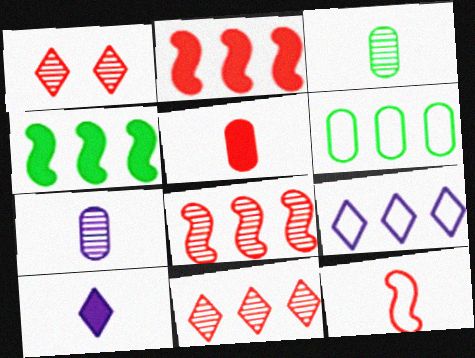[[3, 10, 12]]